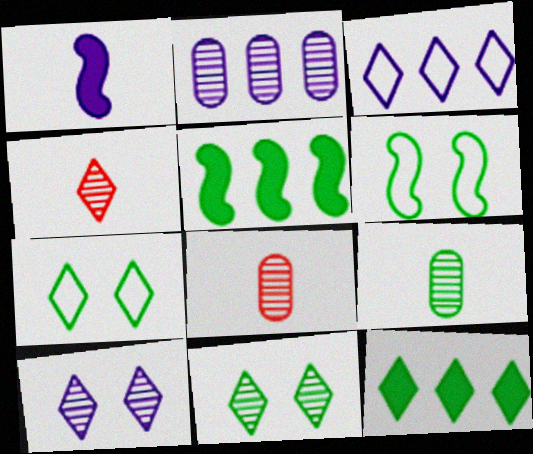[[5, 7, 9], 
[6, 9, 12]]